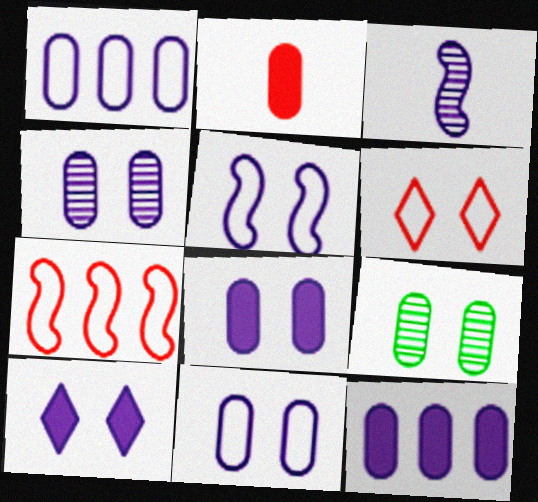[[1, 2, 9], 
[1, 3, 10], 
[4, 5, 10], 
[4, 8, 11]]